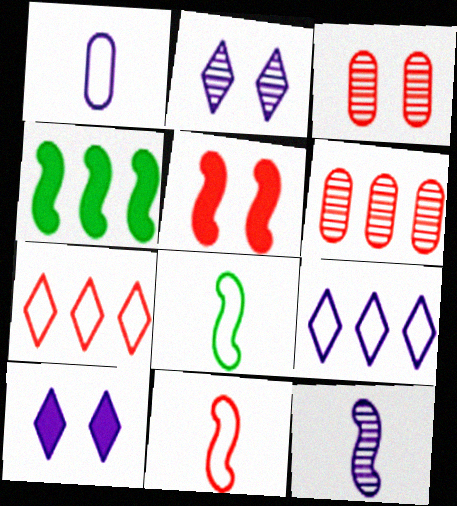[[4, 6, 9], 
[6, 8, 10]]